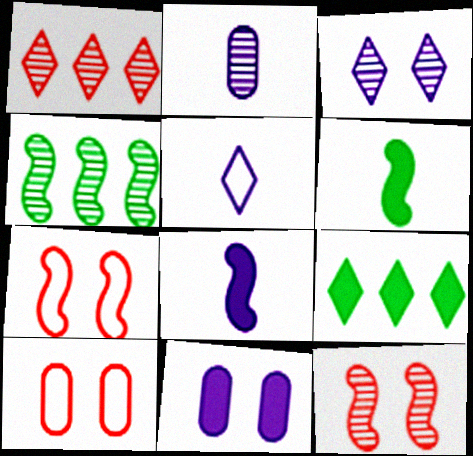[[2, 5, 8], 
[2, 7, 9], 
[4, 7, 8]]